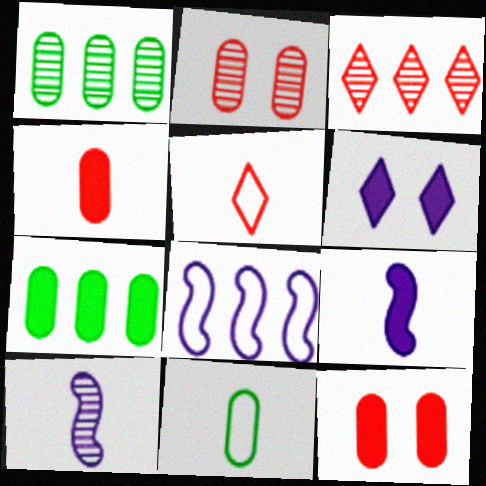[[3, 7, 8]]